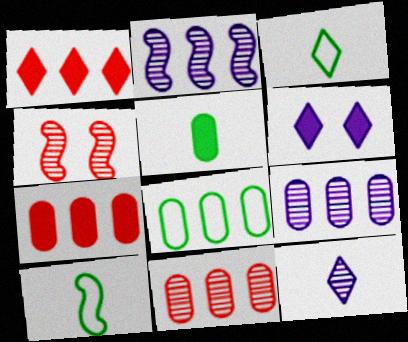[[1, 2, 8], 
[6, 10, 11], 
[7, 8, 9]]